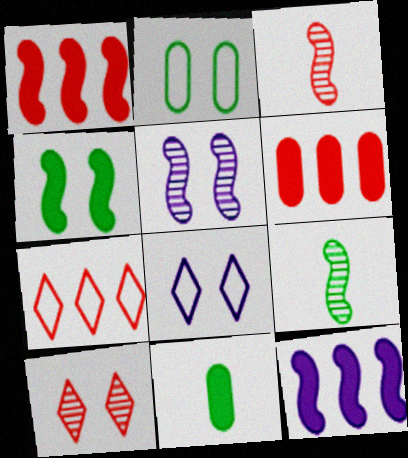[[5, 7, 11], 
[6, 8, 9]]